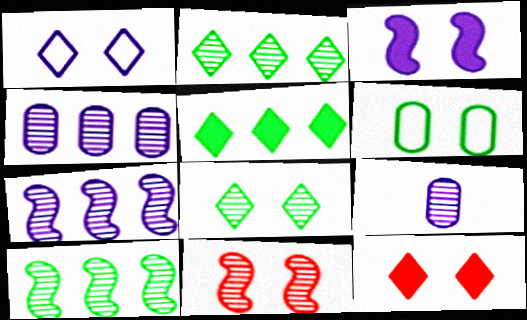[[1, 8, 12], 
[2, 9, 11]]